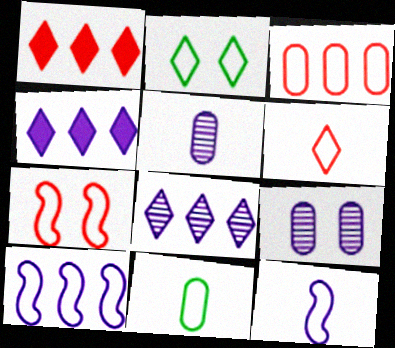[[2, 3, 12], 
[3, 6, 7], 
[4, 9, 12], 
[6, 11, 12]]